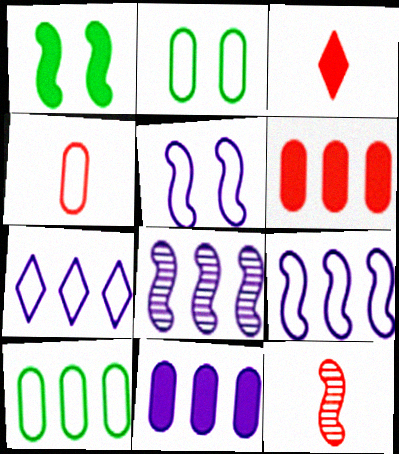[[1, 3, 11], 
[1, 9, 12], 
[2, 3, 8], 
[3, 4, 12], 
[7, 8, 11]]